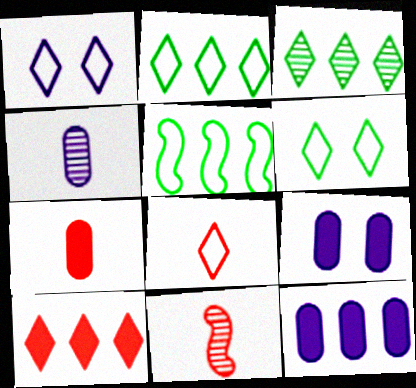[[1, 2, 8], 
[2, 9, 11], 
[6, 11, 12], 
[7, 8, 11]]